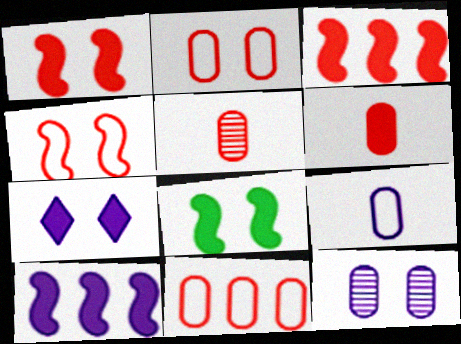[]